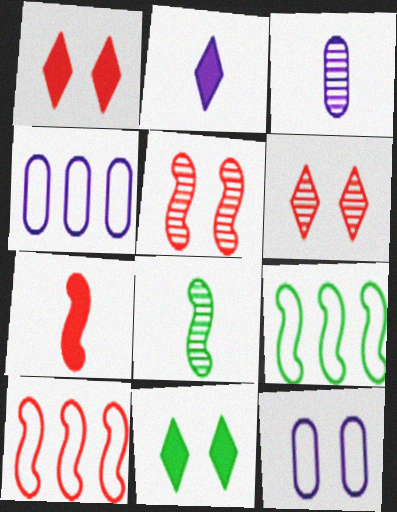[[1, 3, 9], 
[1, 4, 8], 
[3, 10, 11], 
[5, 7, 10], 
[5, 11, 12]]